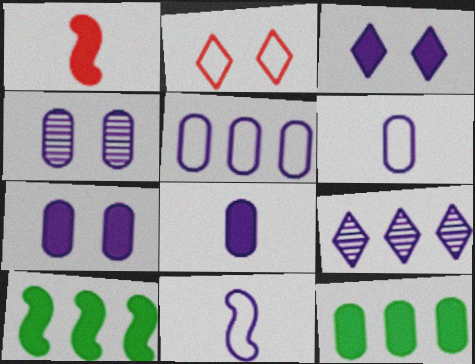[[1, 3, 12], 
[4, 5, 8], 
[7, 9, 11]]